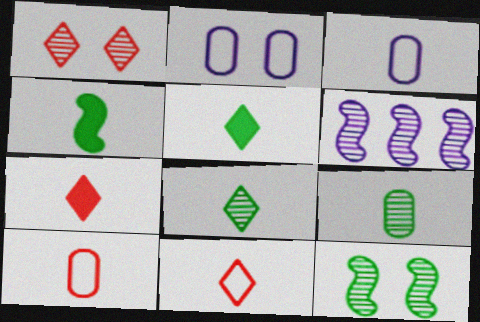[[1, 6, 9]]